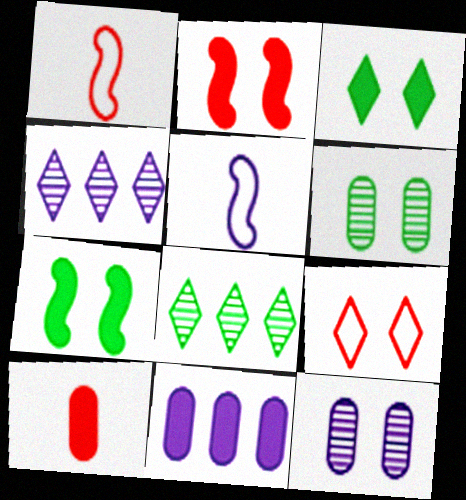[[7, 9, 12]]